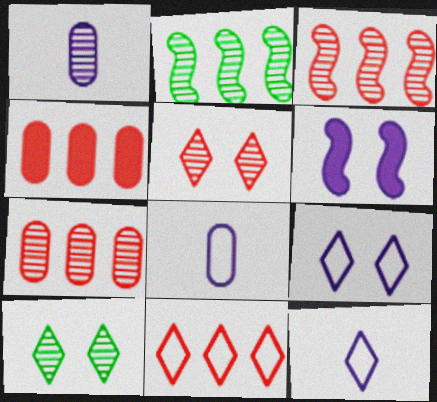[[1, 2, 5], 
[1, 3, 10], 
[3, 4, 11]]